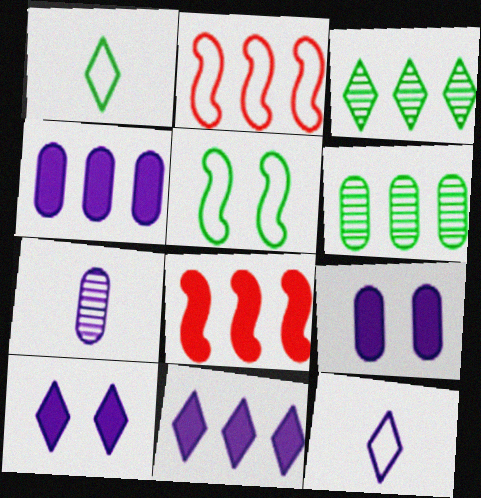[[2, 3, 4], 
[2, 6, 11]]